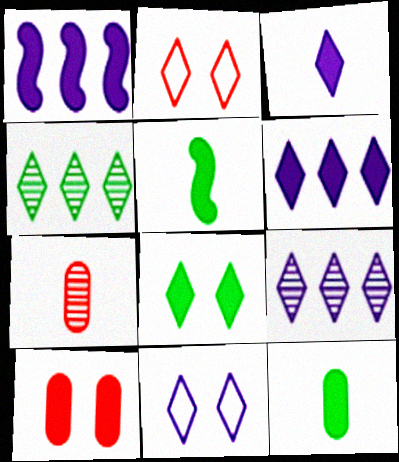[[2, 3, 4], 
[3, 9, 11], 
[5, 6, 10]]